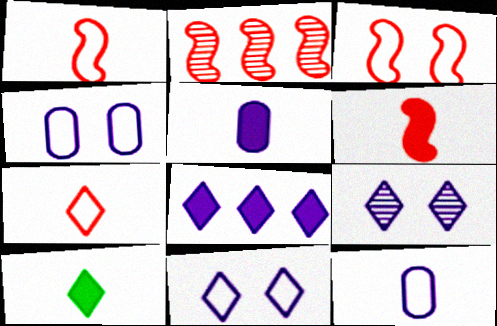[[2, 3, 6], 
[2, 4, 10], 
[5, 6, 10]]